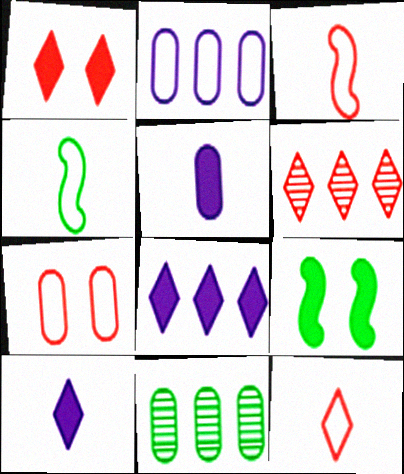[[1, 6, 12], 
[5, 7, 11]]